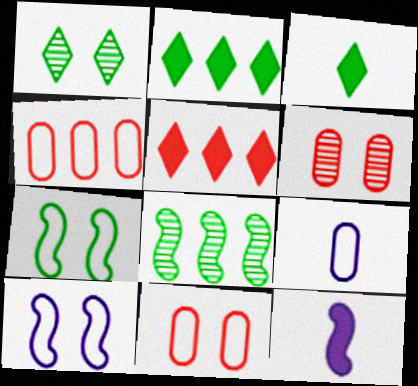[[1, 4, 12]]